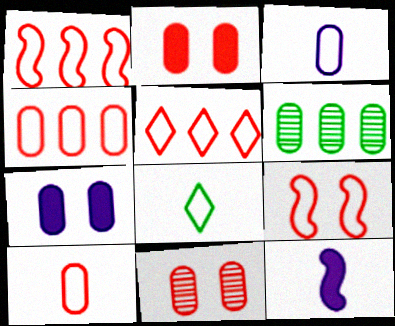[[1, 4, 5], 
[2, 3, 6], 
[5, 9, 10], 
[6, 7, 10]]